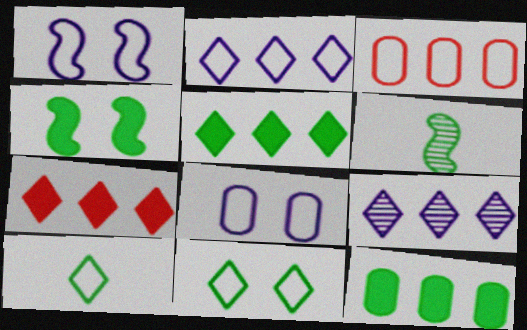[[1, 3, 10], 
[6, 7, 8], 
[6, 11, 12]]